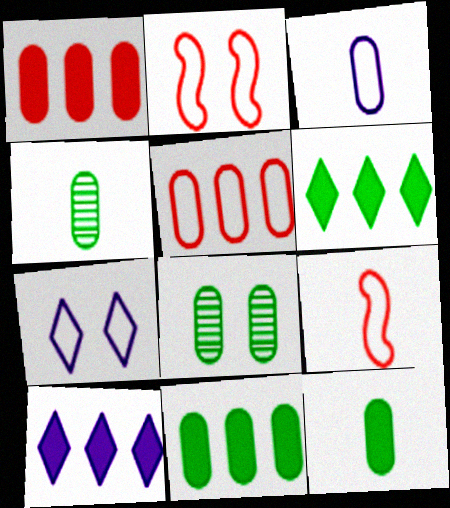[[1, 3, 8], 
[2, 4, 10], 
[8, 9, 10]]